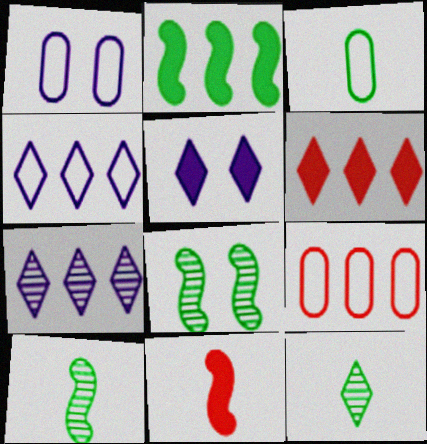[[1, 3, 9], 
[1, 6, 10], 
[2, 7, 9], 
[5, 9, 10]]